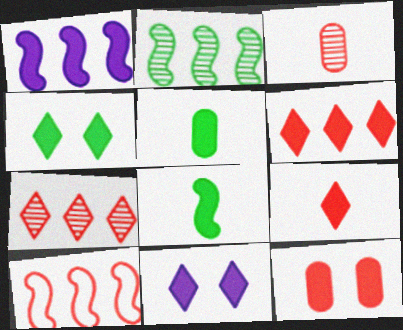[[1, 2, 10]]